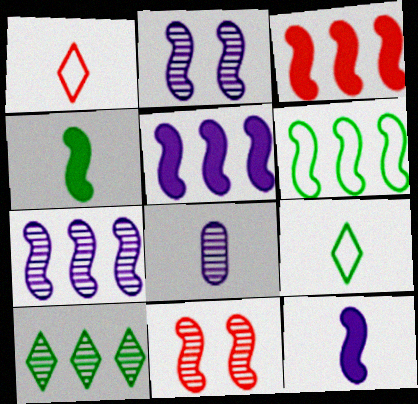[[1, 4, 8], 
[3, 6, 7], 
[6, 11, 12], 
[8, 10, 11]]